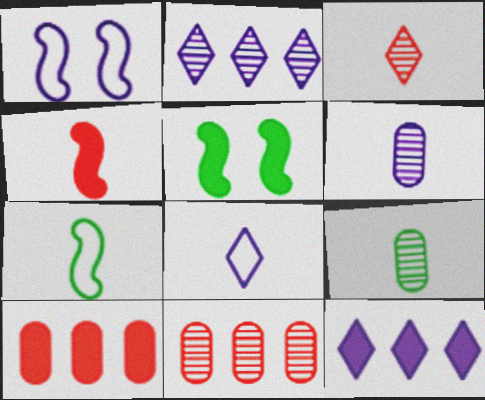[[1, 6, 12], 
[4, 8, 9], 
[5, 8, 11]]